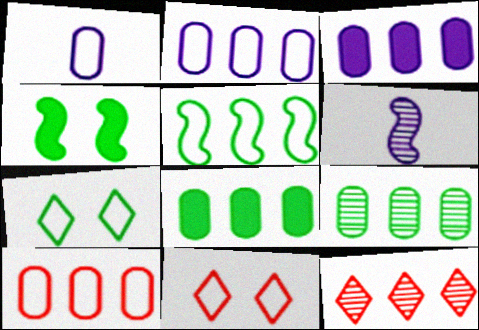[[1, 4, 12], 
[1, 5, 11], 
[3, 5, 12], 
[3, 9, 10], 
[6, 8, 11]]